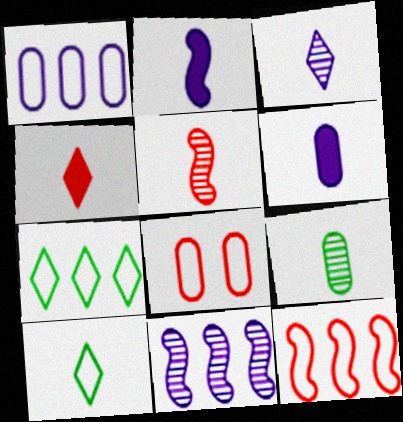[[1, 7, 12], 
[3, 4, 10], 
[3, 5, 9], 
[5, 6, 10]]